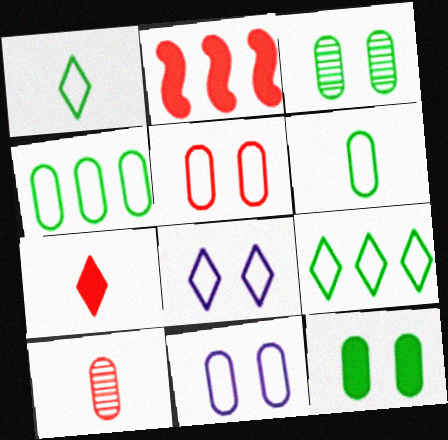[]